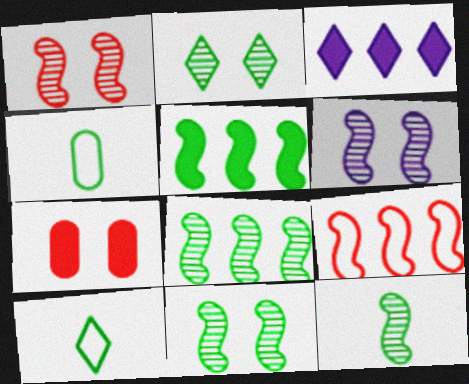[[1, 3, 4], 
[1, 6, 11], 
[2, 4, 5], 
[8, 11, 12]]